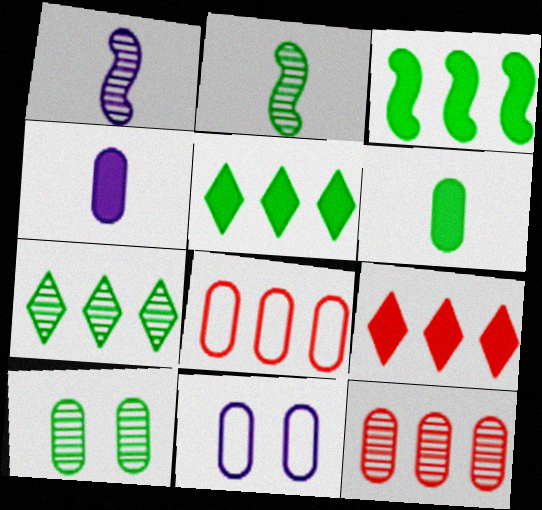[[2, 7, 10], 
[2, 9, 11], 
[4, 8, 10], 
[6, 11, 12]]